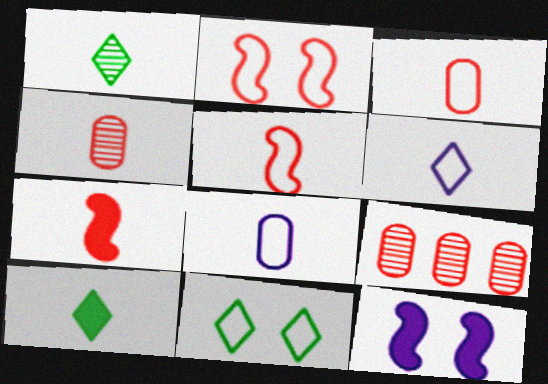[[1, 7, 8]]